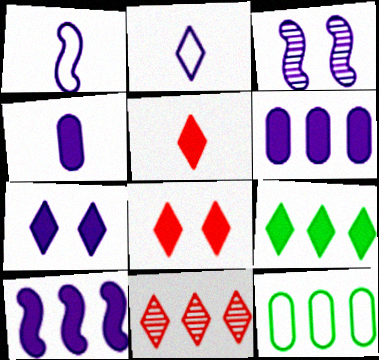[[1, 3, 10], 
[2, 3, 6], 
[3, 5, 12], 
[4, 7, 10], 
[5, 7, 9], 
[10, 11, 12]]